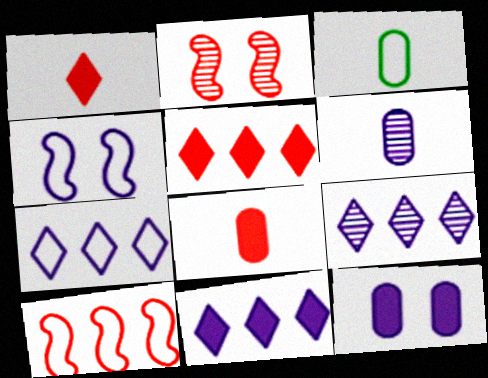[[2, 3, 11], 
[3, 6, 8], 
[4, 6, 11], 
[7, 9, 11]]